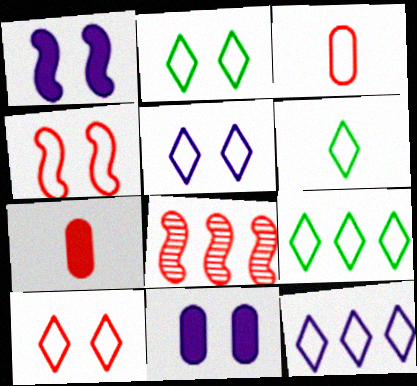[[2, 5, 10], 
[2, 6, 9], 
[6, 8, 11], 
[6, 10, 12], 
[7, 8, 10]]